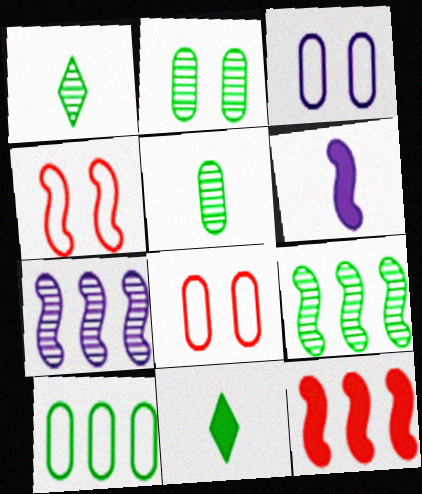[[1, 2, 9], 
[1, 3, 12], 
[4, 6, 9], 
[7, 8, 11]]